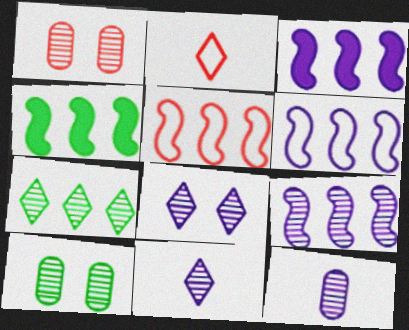[[2, 3, 10], 
[3, 6, 9], 
[4, 5, 9], 
[8, 9, 12]]